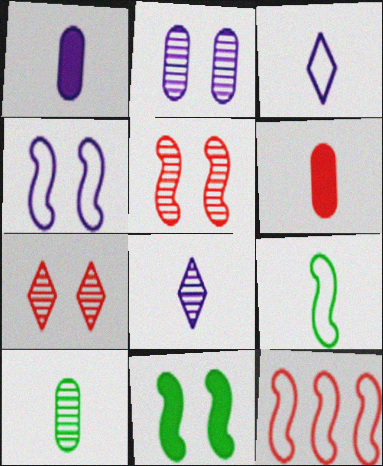[[4, 5, 11], 
[4, 9, 12], 
[6, 7, 12], 
[6, 8, 9]]